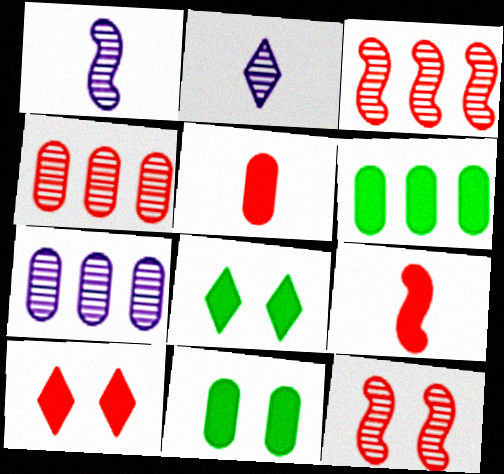[]